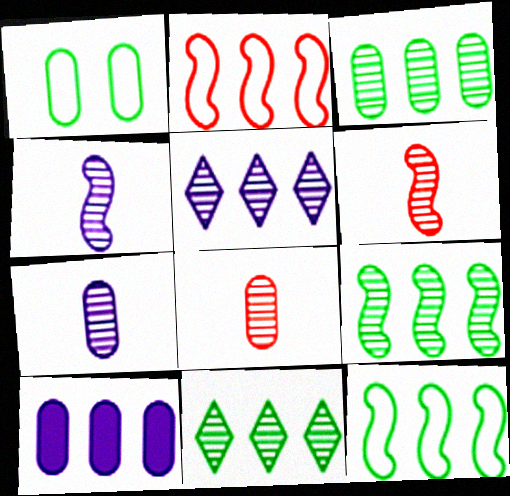[[1, 8, 10], 
[2, 10, 11], 
[3, 9, 11]]